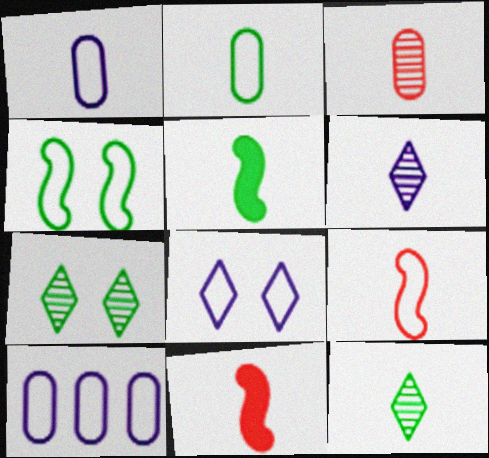[[1, 11, 12], 
[2, 5, 12], 
[2, 6, 11], 
[7, 10, 11]]